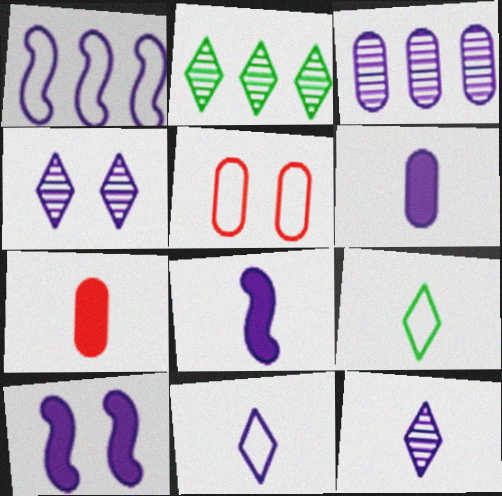[[1, 4, 6], 
[1, 5, 9], 
[2, 5, 8], 
[3, 10, 11]]